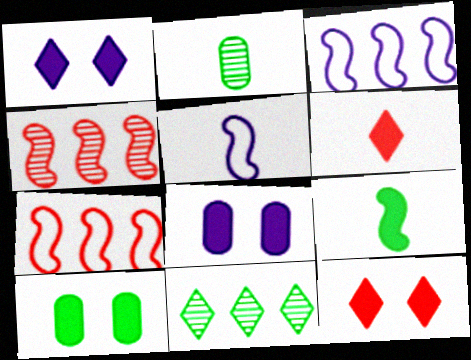[[1, 2, 7], 
[2, 3, 12], 
[2, 5, 6]]